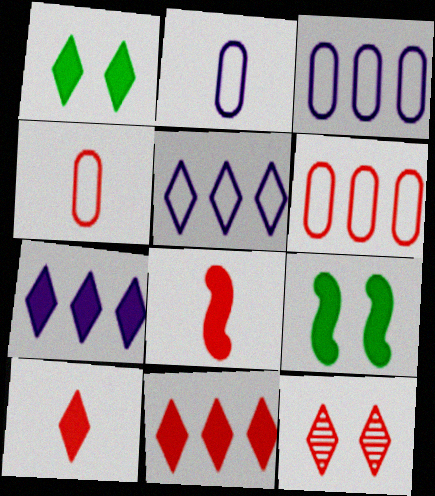[[1, 7, 10], 
[6, 8, 12]]